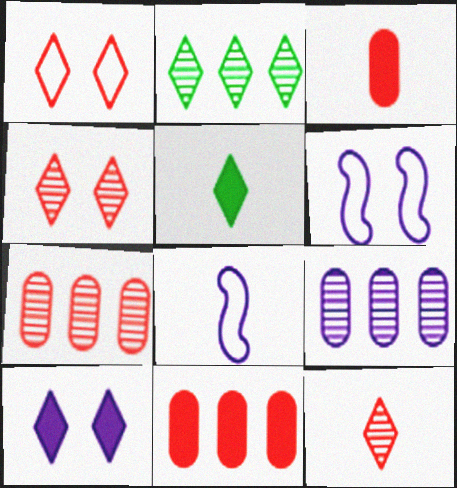[[2, 3, 6], 
[5, 6, 7], 
[8, 9, 10]]